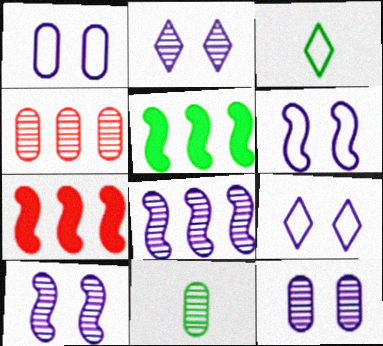[[1, 6, 9], 
[2, 10, 12], 
[3, 7, 12], 
[4, 11, 12], 
[7, 9, 11]]